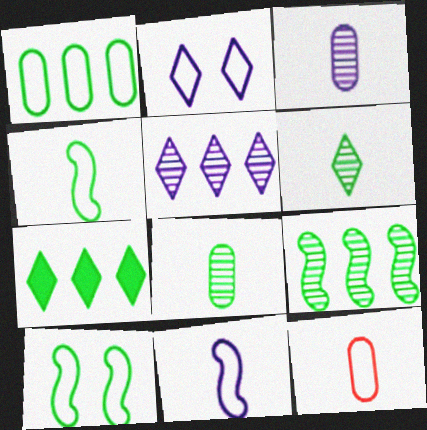[[1, 7, 9], 
[7, 8, 10]]